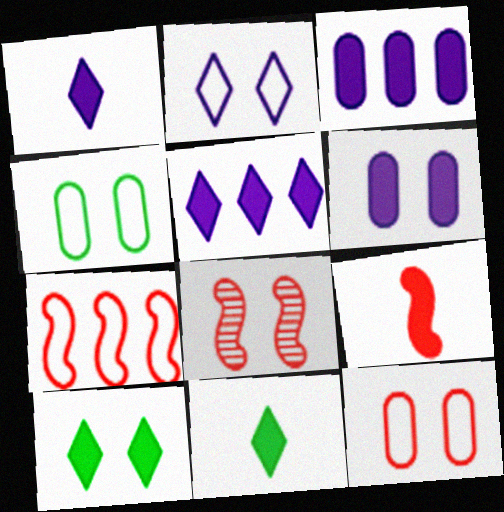[[3, 9, 10], 
[7, 8, 9]]